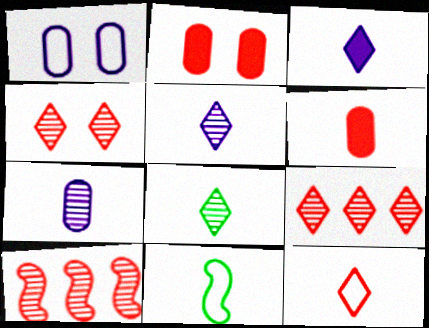[[2, 10, 12], 
[3, 8, 12], 
[5, 6, 11]]